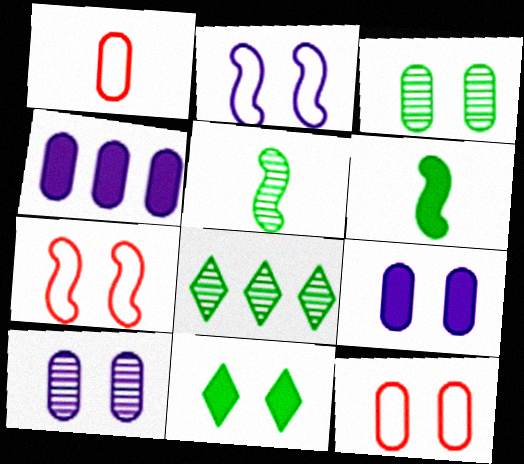[[1, 3, 4], 
[3, 5, 8], 
[3, 9, 12], 
[7, 10, 11]]